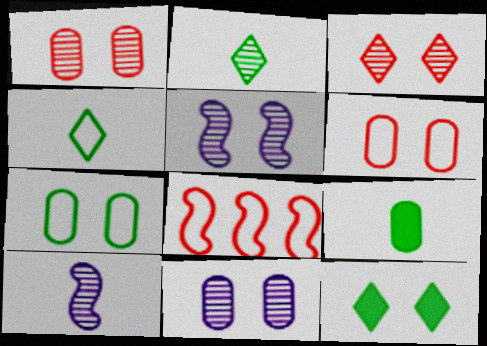[[5, 6, 12]]